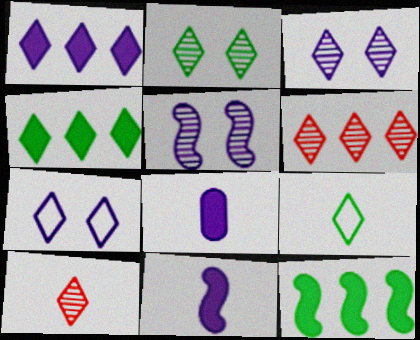[[2, 4, 9], 
[4, 7, 10]]